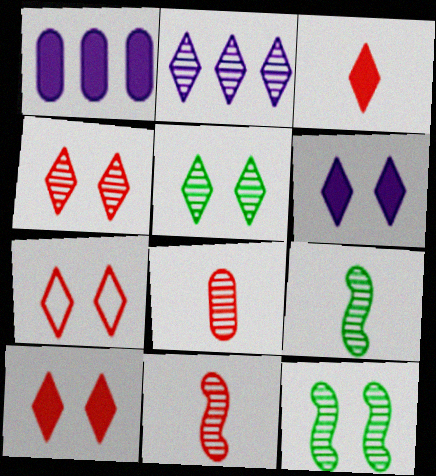[[1, 7, 9], 
[2, 8, 12], 
[4, 7, 10], 
[5, 6, 7]]